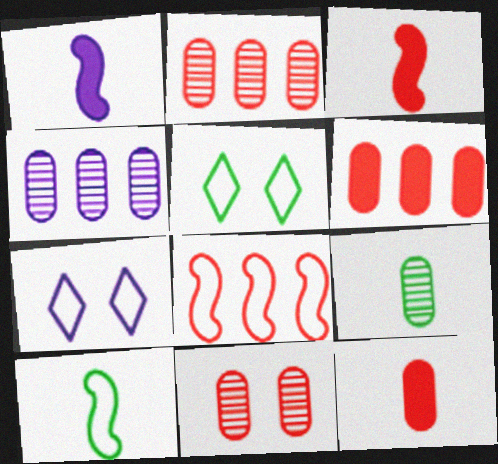[[1, 2, 5], 
[1, 4, 7], 
[3, 4, 5], 
[4, 9, 11]]